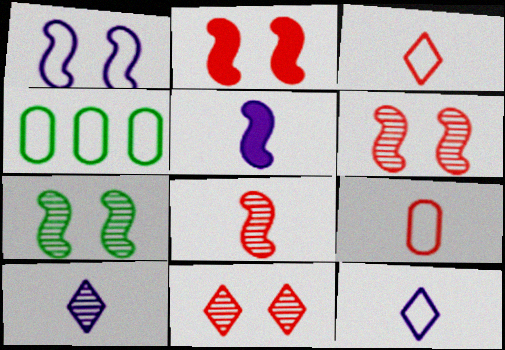[[1, 2, 7], 
[1, 3, 4], 
[2, 4, 10], 
[4, 5, 11]]